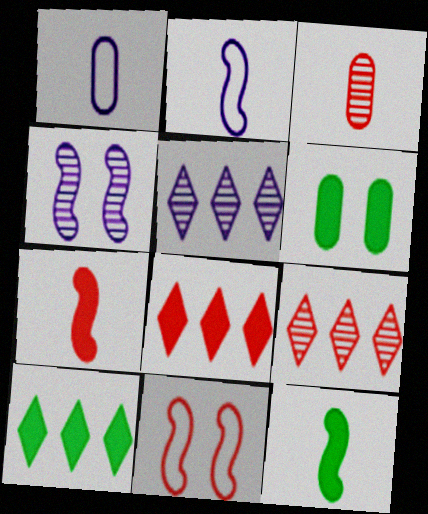[[2, 6, 9], 
[3, 8, 11], 
[6, 10, 12]]